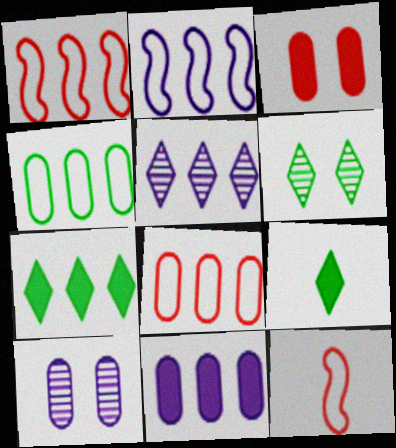[[1, 9, 10], 
[2, 5, 11], 
[6, 11, 12], 
[7, 10, 12]]